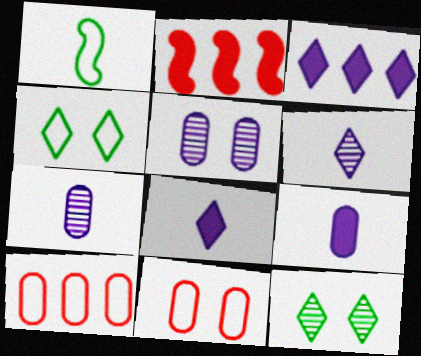[[2, 4, 7]]